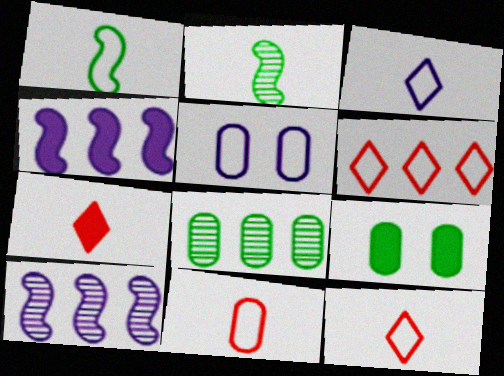[[1, 3, 11], 
[1, 5, 6], 
[4, 6, 8], 
[4, 7, 9], 
[9, 10, 12]]